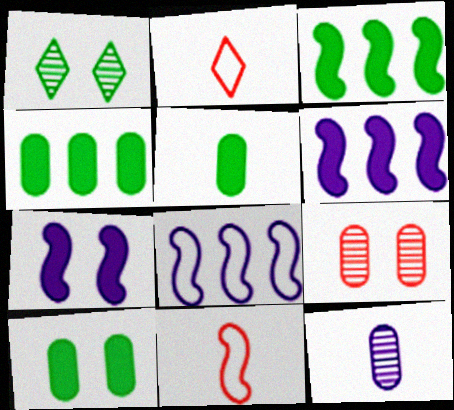[[4, 5, 10]]